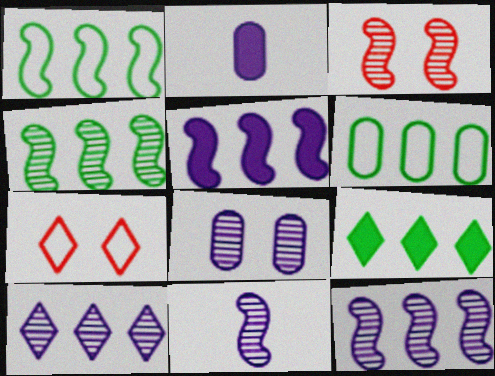[[2, 4, 7], 
[3, 4, 11], 
[4, 6, 9], 
[8, 10, 11]]